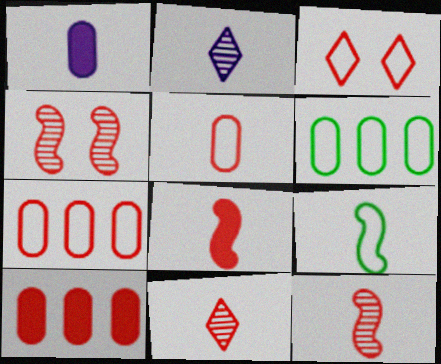[[1, 9, 11], 
[3, 10, 12], 
[5, 8, 11]]